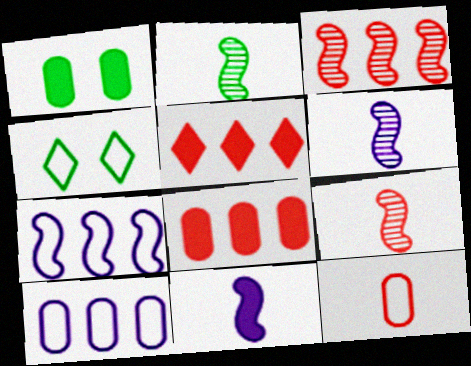[[1, 5, 11], 
[2, 6, 9], 
[4, 6, 8], 
[4, 7, 12]]